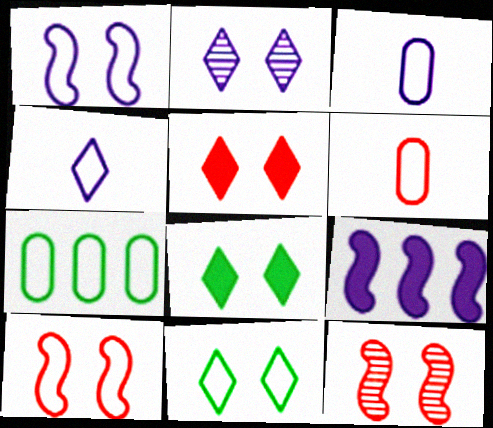[[2, 3, 9], 
[2, 5, 11], 
[4, 7, 10]]